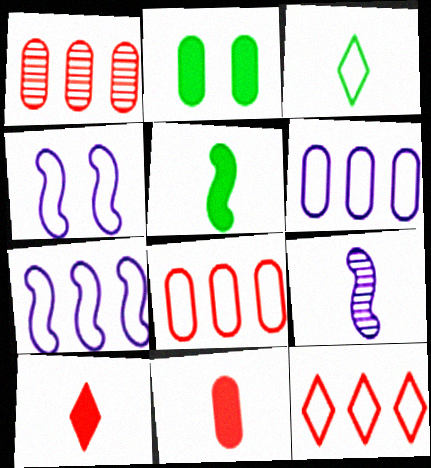[[2, 9, 12], 
[3, 4, 8], 
[3, 9, 11]]